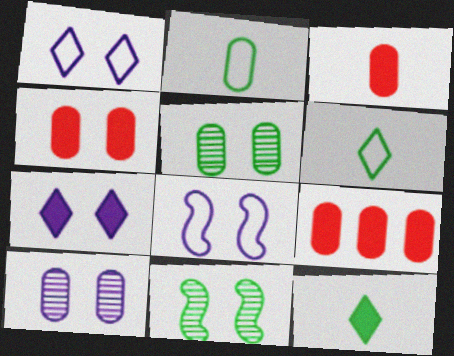[[1, 4, 11], 
[2, 9, 10], 
[3, 4, 9], 
[7, 8, 10]]